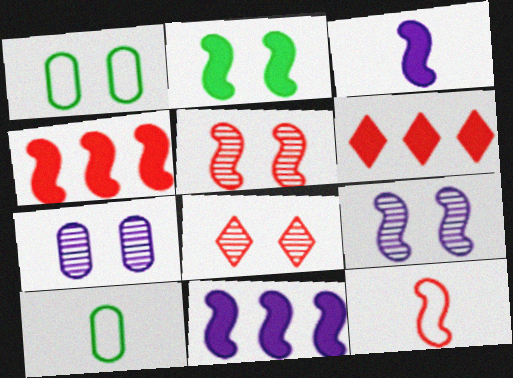[[2, 3, 4], 
[4, 5, 12], 
[6, 9, 10], 
[8, 10, 11]]